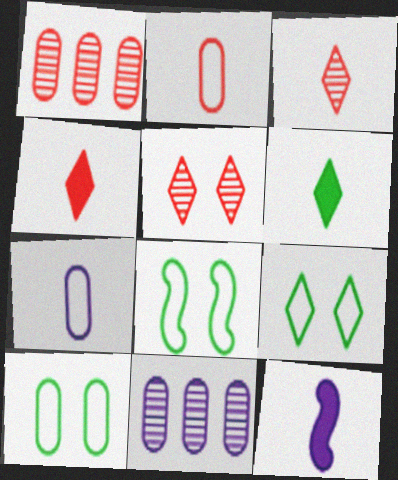[[1, 9, 12], 
[4, 8, 11], 
[8, 9, 10]]